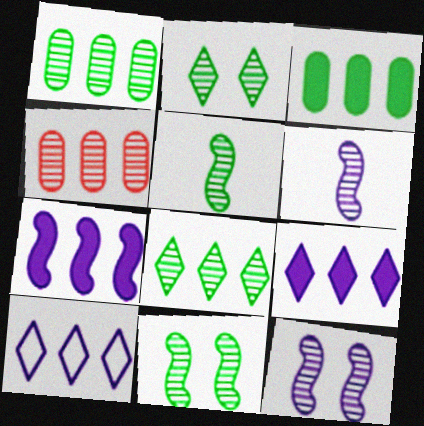[[1, 2, 5], 
[2, 4, 6]]